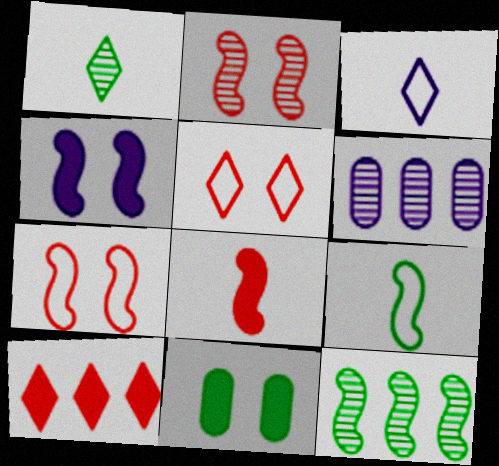[[1, 2, 6], 
[3, 4, 6]]